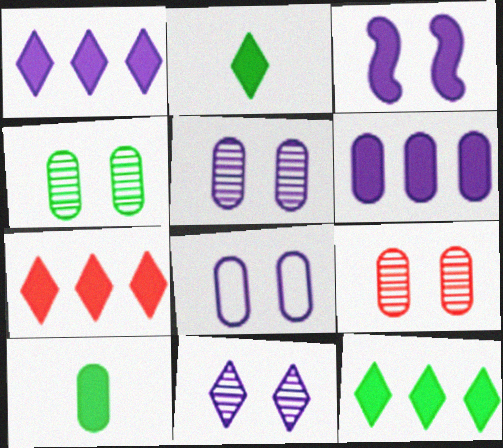[[1, 7, 12], 
[3, 7, 10], 
[3, 8, 11], 
[4, 5, 9]]